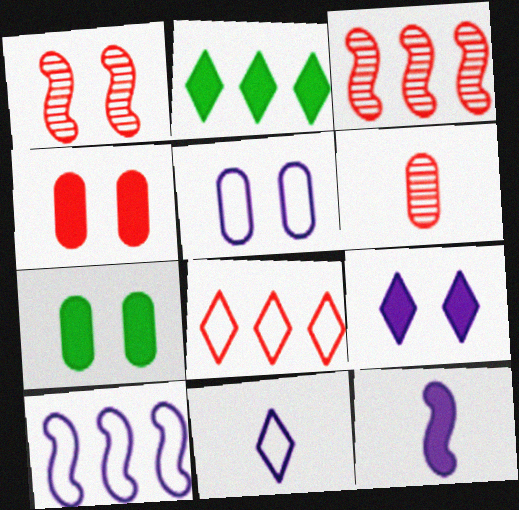[[2, 4, 12], 
[3, 7, 11], 
[5, 10, 11]]